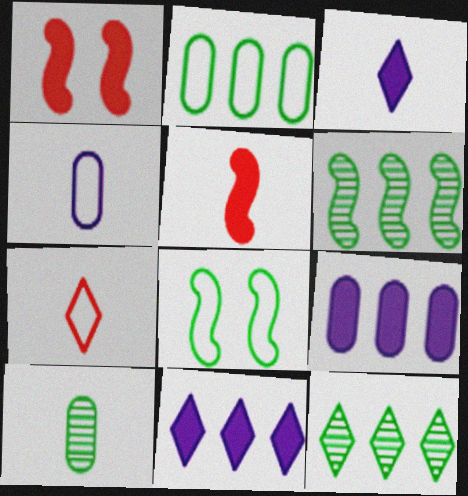[[1, 4, 12]]